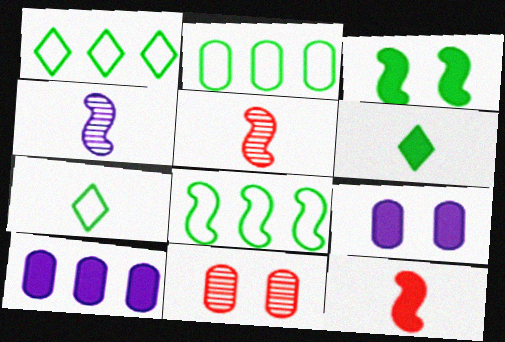[[1, 2, 8], 
[1, 5, 9]]